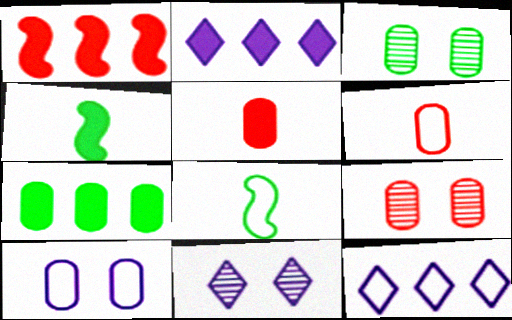[[1, 2, 7], 
[2, 8, 9], 
[4, 9, 12]]